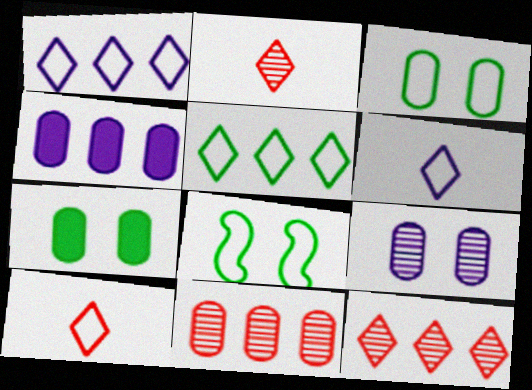[[2, 4, 8]]